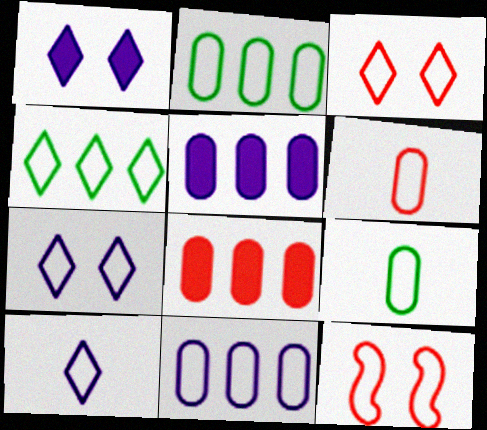[[2, 10, 12], 
[3, 4, 10]]